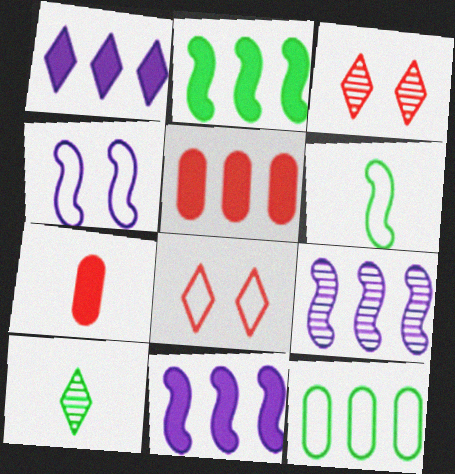[[1, 2, 5], 
[1, 8, 10], 
[4, 5, 10]]